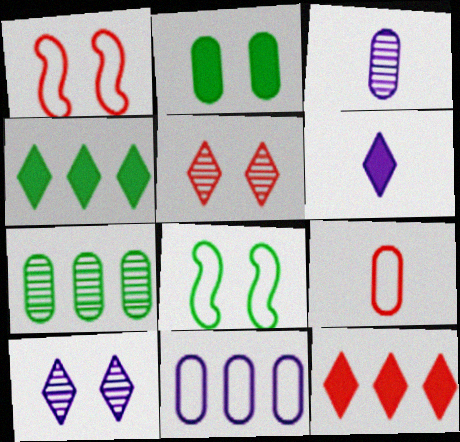[[1, 2, 10], 
[1, 3, 4], 
[1, 6, 7], 
[3, 8, 12]]